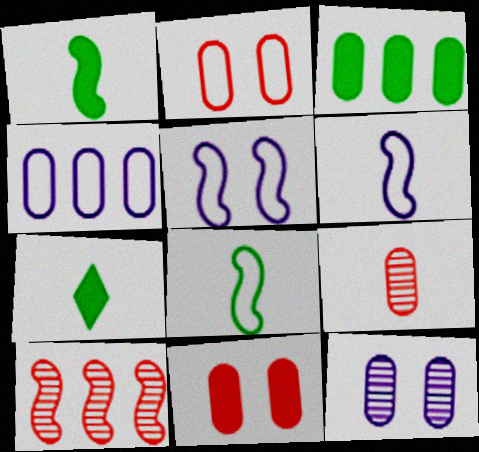[[1, 5, 10], 
[6, 7, 9]]